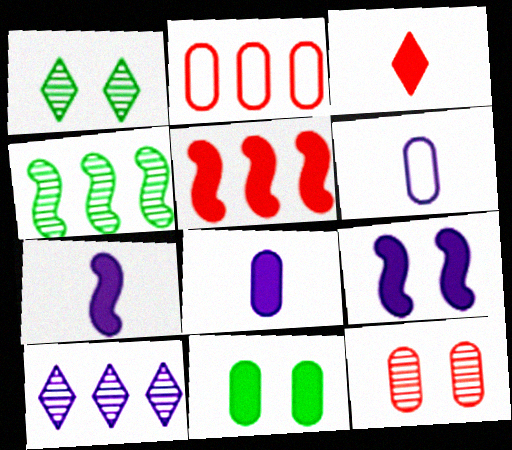[[1, 2, 7], 
[1, 5, 6], 
[6, 9, 10]]